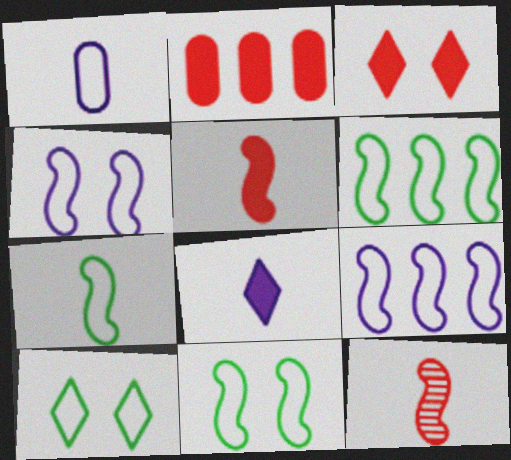[[2, 3, 5], 
[6, 7, 11]]